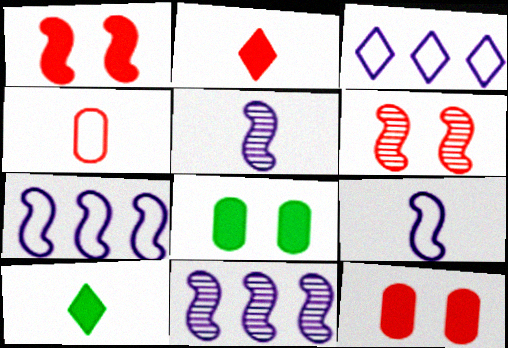[[4, 5, 10]]